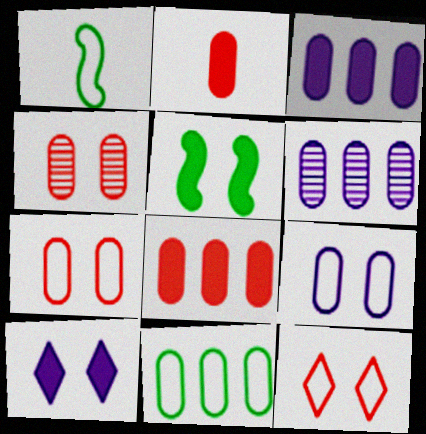[[6, 8, 11]]